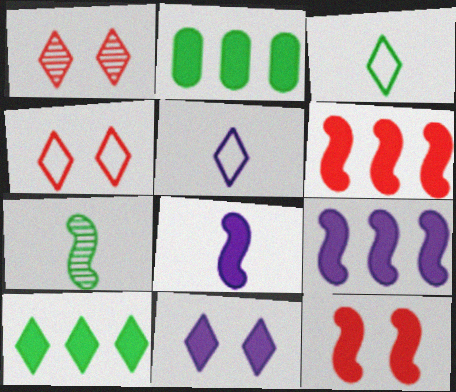[[1, 5, 10]]